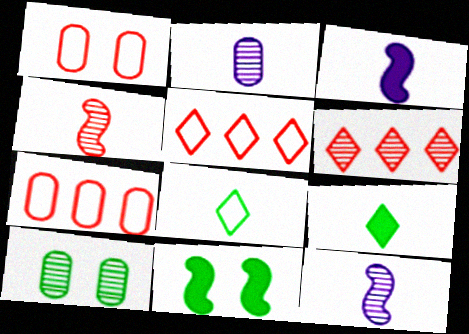[[2, 5, 11], 
[3, 5, 10], 
[6, 10, 12]]